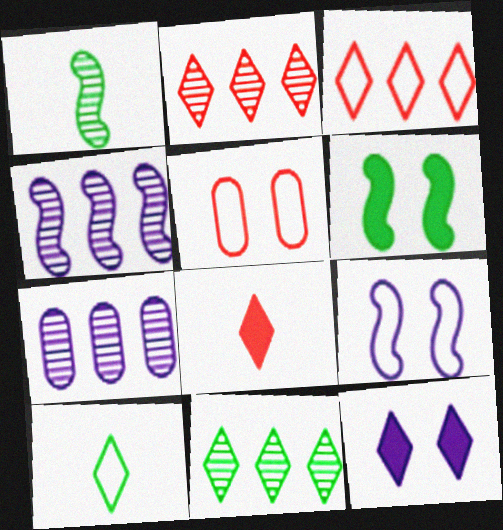[[2, 10, 12]]